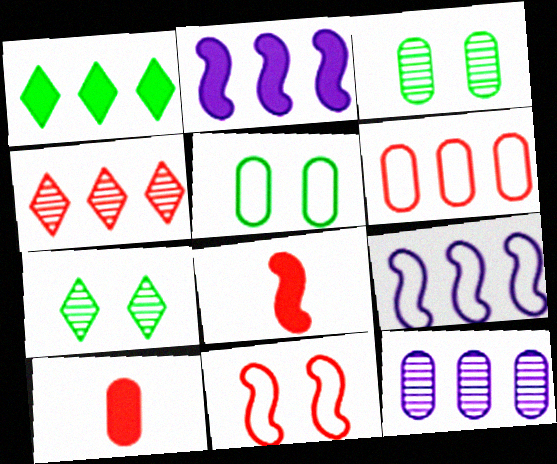[[4, 10, 11], 
[5, 10, 12], 
[7, 9, 10]]